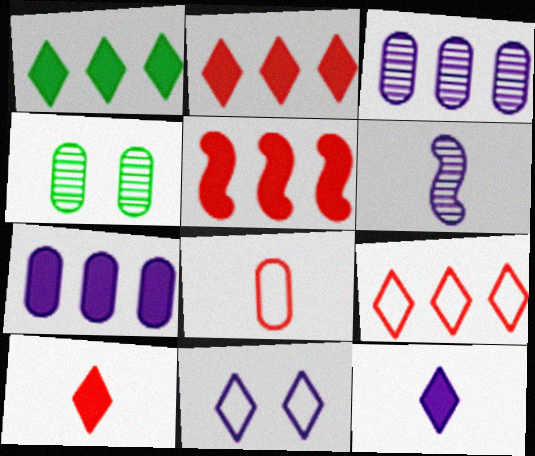[[1, 5, 7], 
[4, 7, 8], 
[6, 7, 11]]